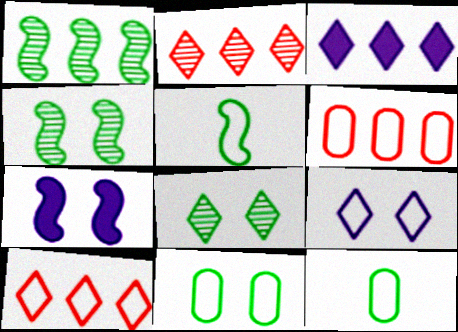[[1, 3, 6], 
[2, 7, 12], 
[5, 6, 9]]